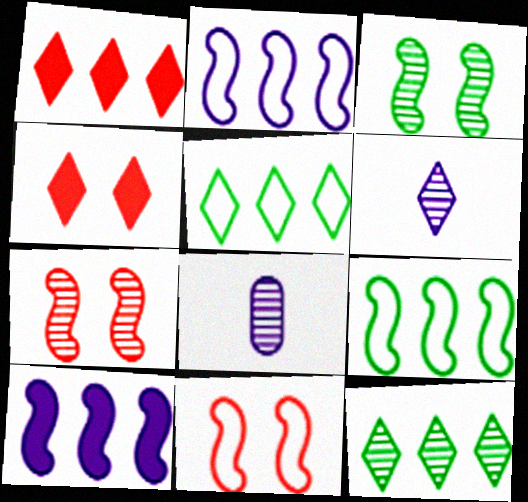[[4, 5, 6], 
[4, 8, 9], 
[7, 8, 12]]